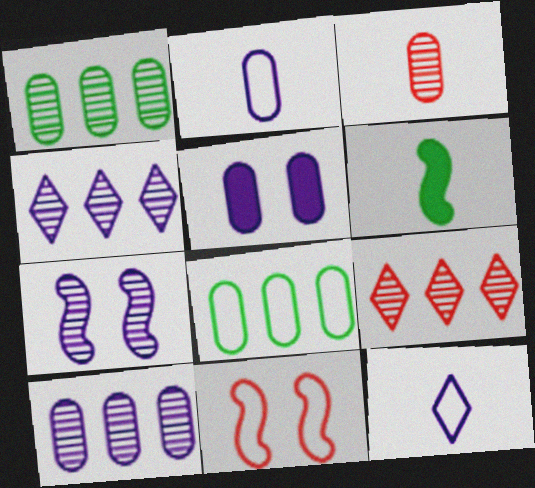[[2, 5, 10], 
[3, 5, 8], 
[3, 6, 12], 
[8, 11, 12]]